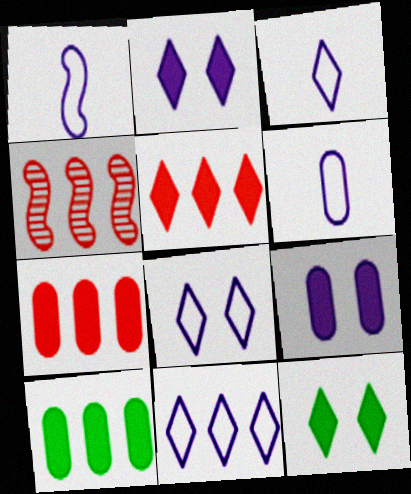[[1, 3, 6], 
[3, 8, 11], 
[4, 6, 12], 
[4, 10, 11]]